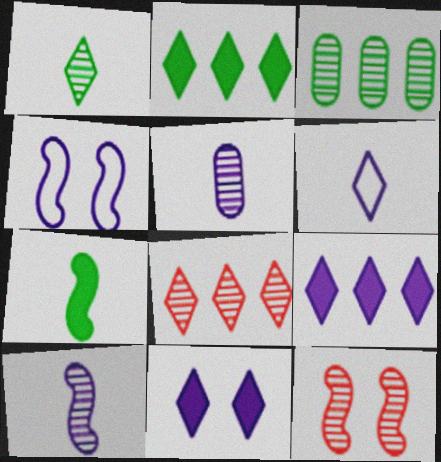[[4, 5, 9]]